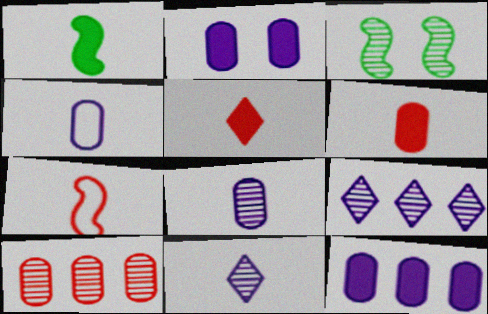[[3, 10, 11]]